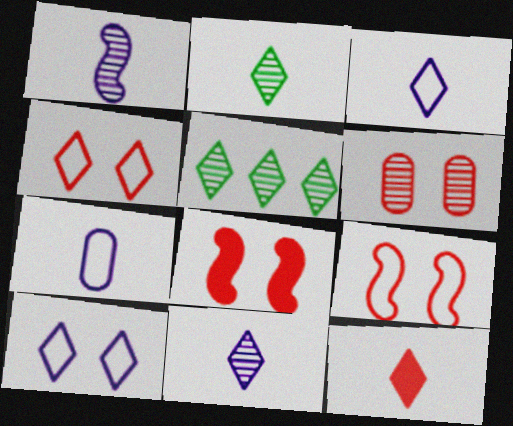[[1, 5, 6], 
[2, 3, 12], 
[4, 6, 8], 
[5, 7, 8], 
[5, 10, 12]]